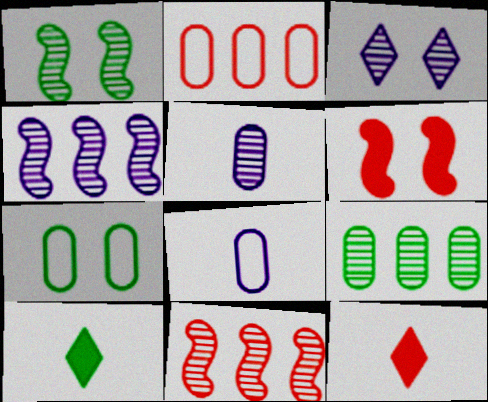[[2, 7, 8], 
[3, 4, 5], 
[3, 6, 7], 
[4, 7, 12]]